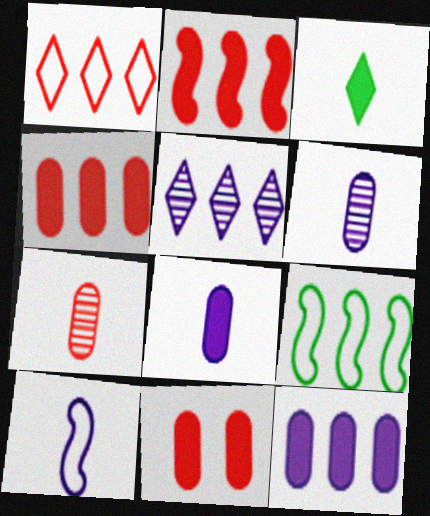[[3, 7, 10], 
[4, 5, 9]]